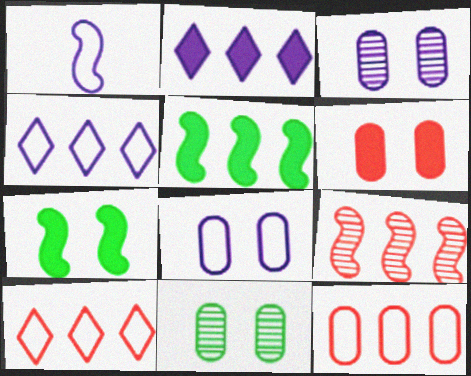[[1, 2, 3], 
[1, 4, 8], 
[1, 7, 9], 
[6, 8, 11]]